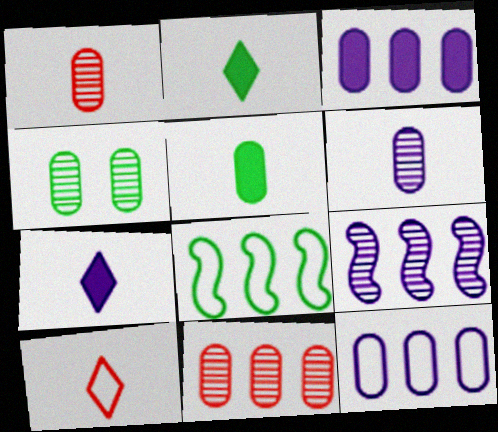[[2, 4, 8], 
[4, 6, 11]]